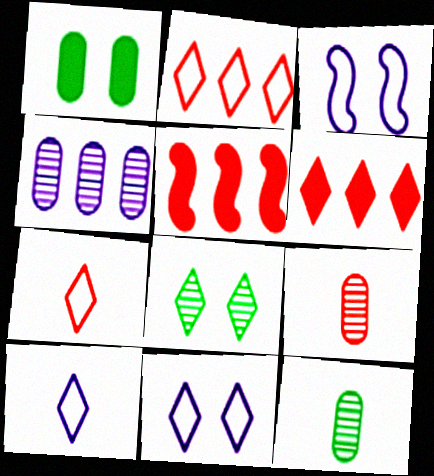[[3, 6, 12], 
[5, 11, 12], 
[6, 8, 10]]